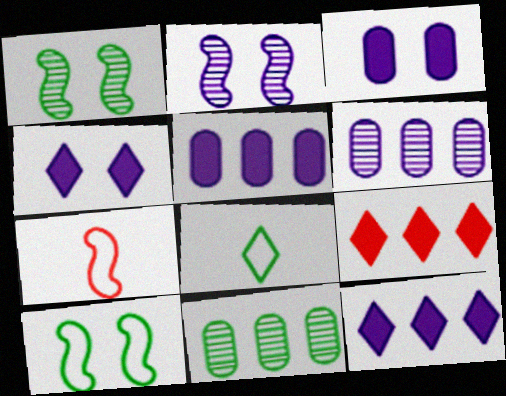[[4, 7, 11]]